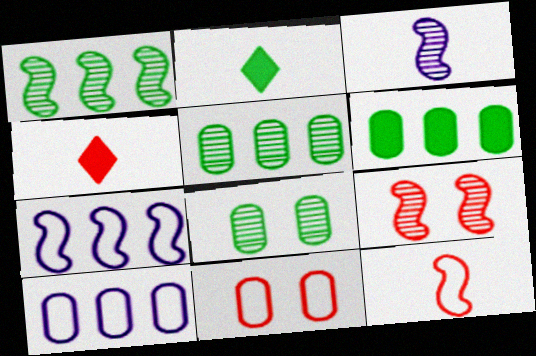[[1, 3, 9], 
[2, 9, 10], 
[4, 7, 8]]